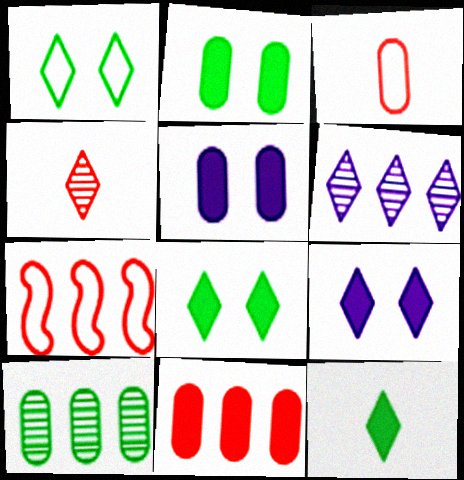[[3, 5, 10]]